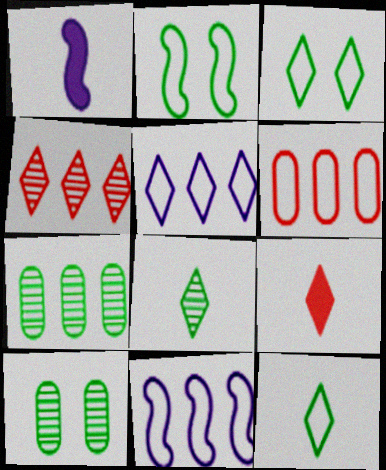[[9, 10, 11]]